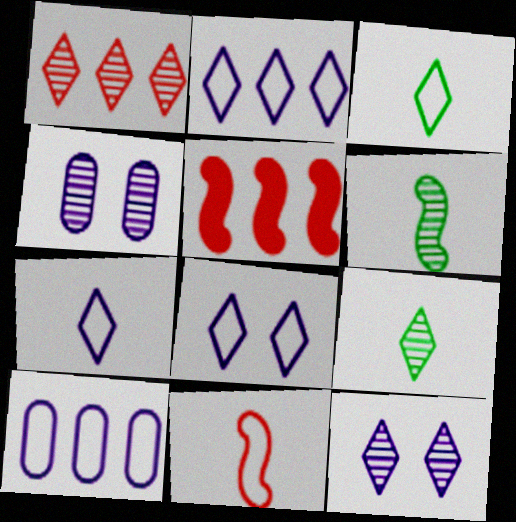[[1, 4, 6], 
[1, 9, 12], 
[2, 7, 8], 
[3, 4, 5]]